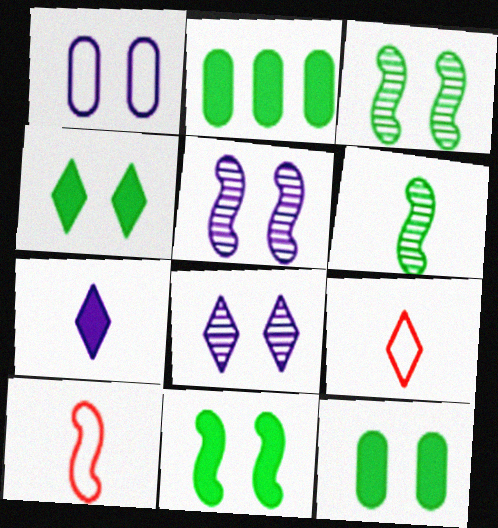[[2, 5, 9], 
[2, 8, 10], 
[4, 11, 12]]